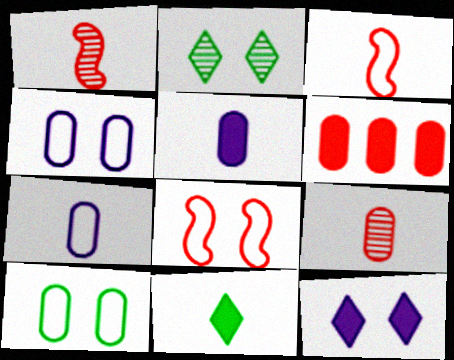[[1, 7, 11]]